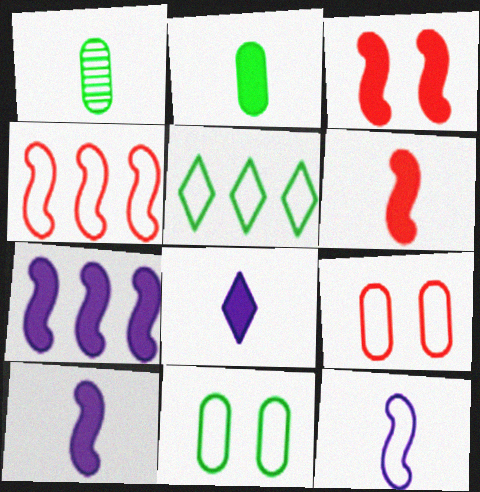[[2, 6, 8], 
[5, 9, 12]]